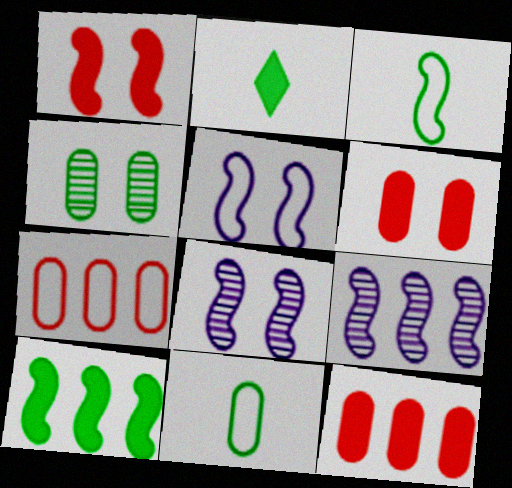[[1, 3, 9], 
[2, 7, 8]]